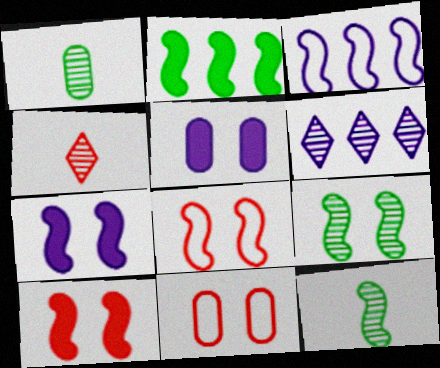[[3, 10, 12], 
[7, 8, 9]]